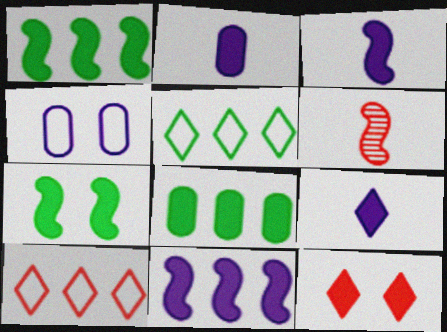[[1, 2, 12], 
[2, 3, 9], 
[3, 8, 12]]